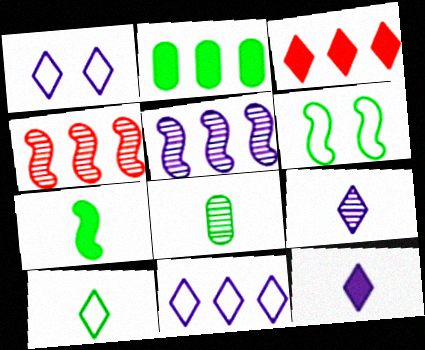[[2, 4, 11], 
[7, 8, 10]]